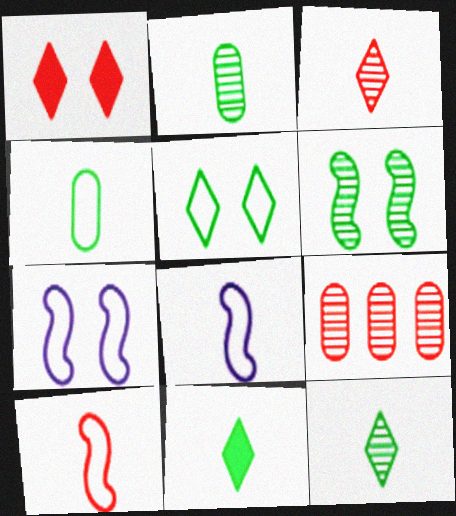[[1, 9, 10], 
[7, 9, 11]]